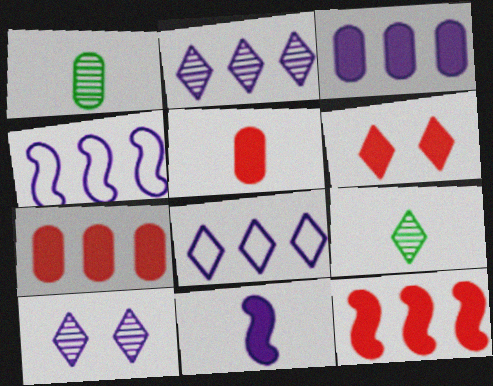[[1, 4, 6], 
[2, 3, 4], 
[5, 6, 12], 
[6, 8, 9]]